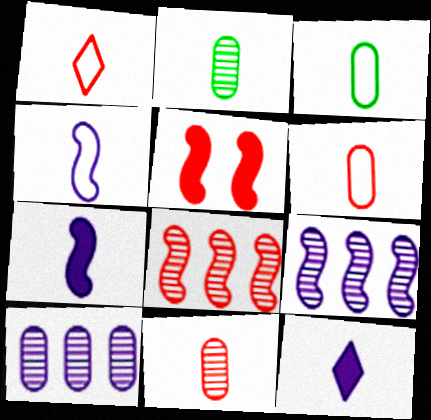[[1, 2, 7], 
[1, 3, 4]]